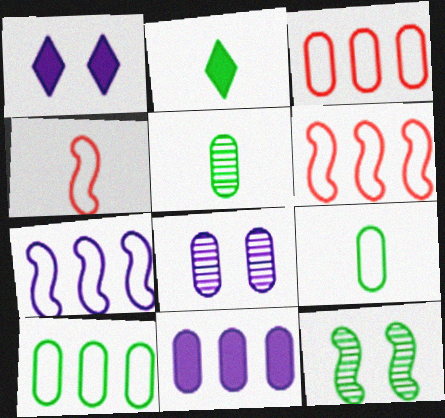[[1, 5, 6], 
[2, 6, 8], 
[2, 10, 12]]